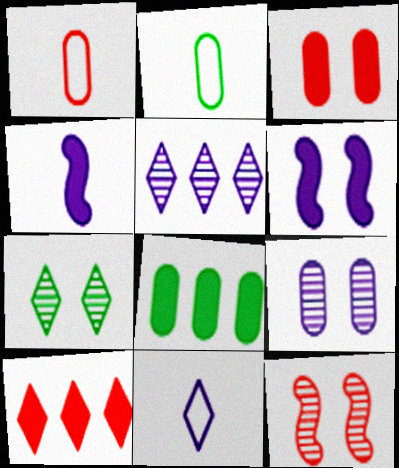[[1, 8, 9], 
[1, 10, 12], 
[7, 9, 12], 
[7, 10, 11], 
[8, 11, 12]]